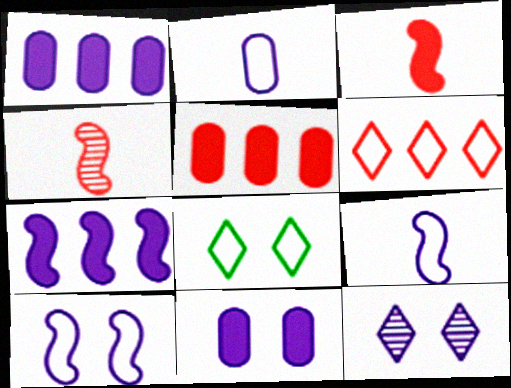[[1, 4, 8], 
[1, 9, 12], 
[2, 7, 12], 
[10, 11, 12]]